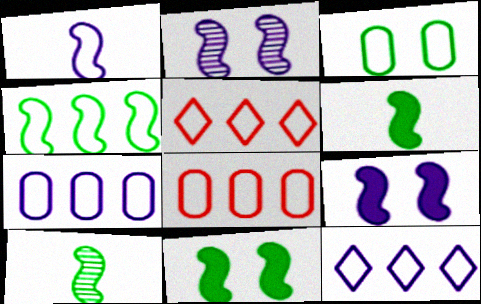[[1, 3, 5], 
[4, 5, 7], 
[4, 8, 12], 
[4, 10, 11]]